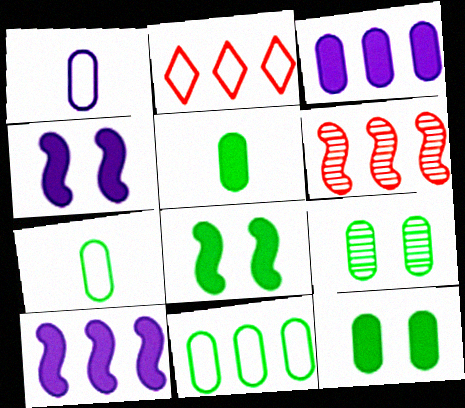[[5, 9, 11]]